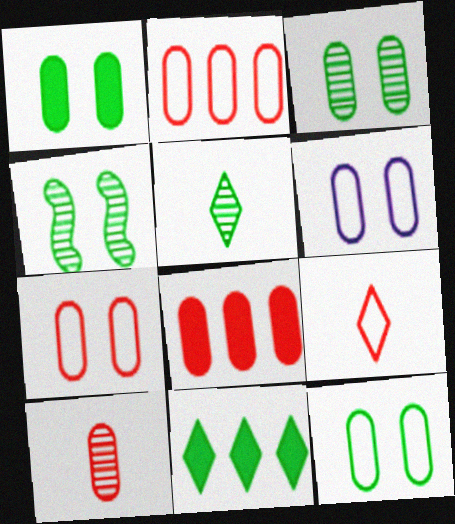[[1, 3, 12], 
[6, 7, 12], 
[7, 8, 10]]